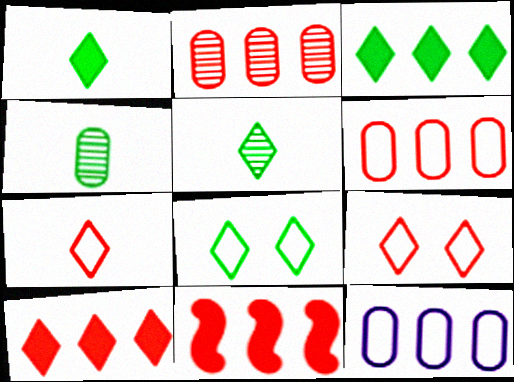[[3, 5, 8]]